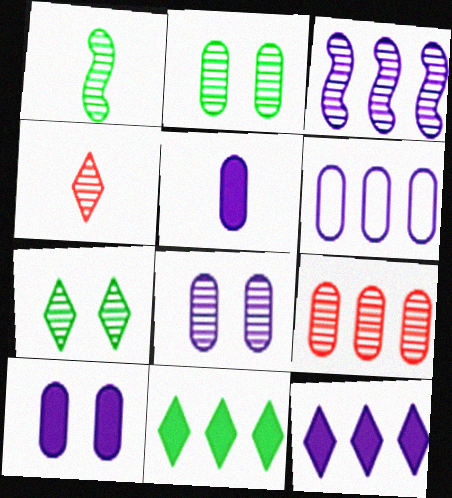[[2, 3, 4], 
[3, 6, 12], 
[5, 6, 8]]